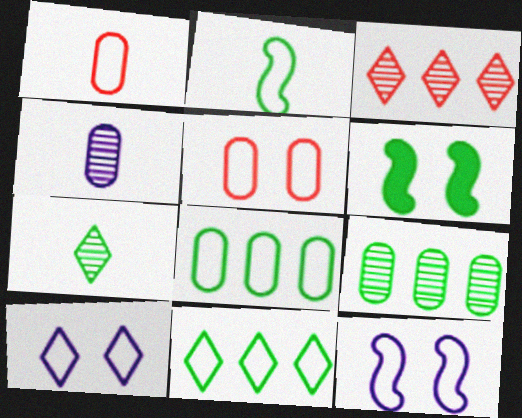[[1, 11, 12], 
[6, 7, 8]]